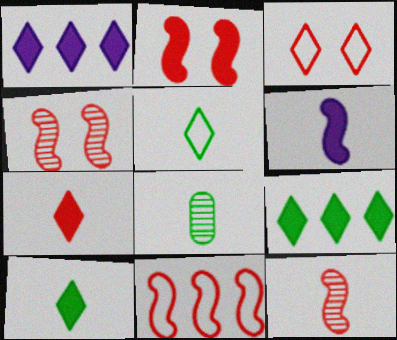[[2, 11, 12]]